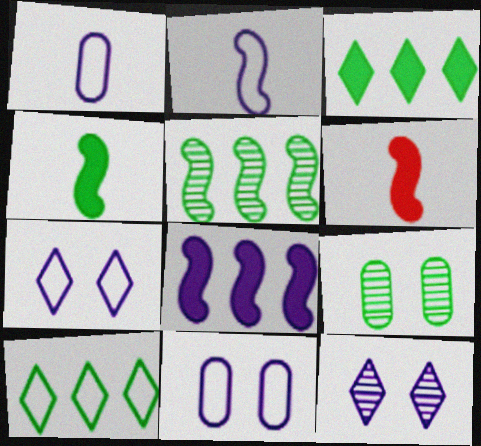[[1, 8, 12], 
[4, 9, 10]]